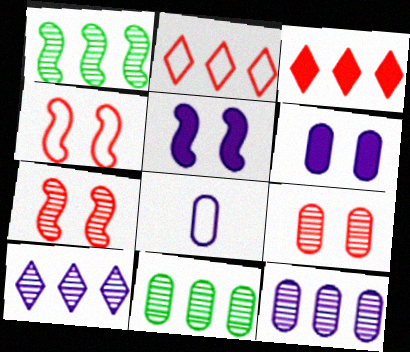[[5, 8, 10], 
[6, 8, 12]]